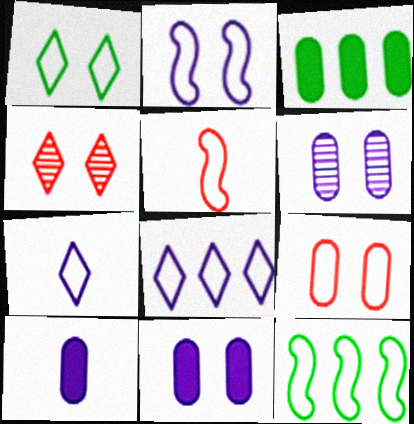[[1, 2, 9], 
[2, 5, 12], 
[4, 10, 12], 
[7, 9, 12]]